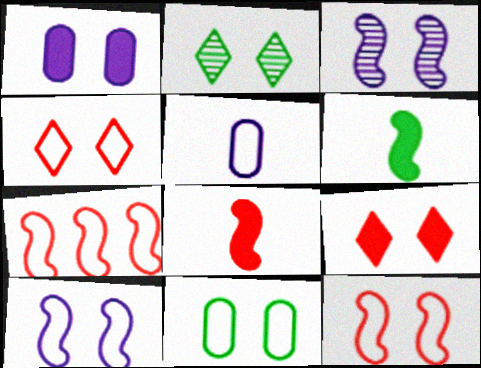[[1, 2, 12], 
[3, 6, 7], 
[3, 9, 11], 
[4, 10, 11]]